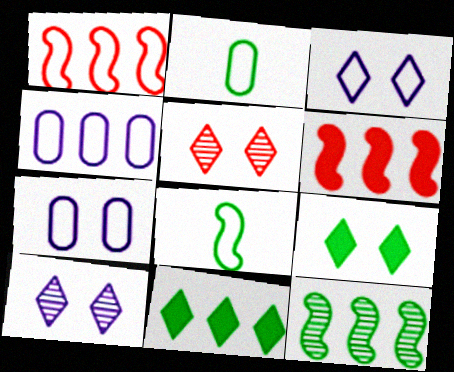[[1, 2, 3], 
[2, 6, 10], 
[2, 9, 12], 
[3, 5, 9]]